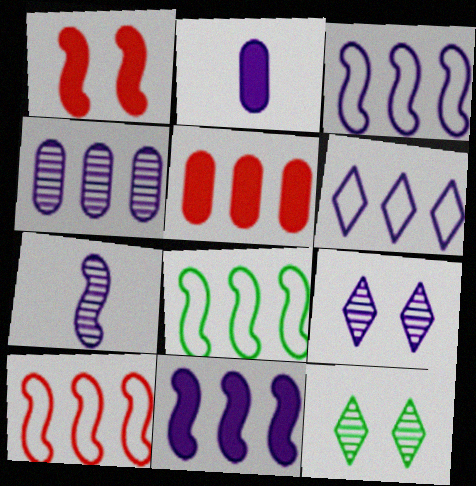[[1, 7, 8], 
[2, 3, 9], 
[2, 10, 12], 
[3, 8, 10], 
[4, 6, 11], 
[4, 7, 9]]